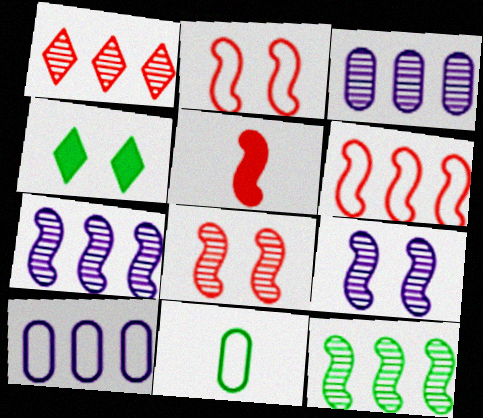[[1, 3, 12], 
[4, 11, 12], 
[5, 6, 8]]